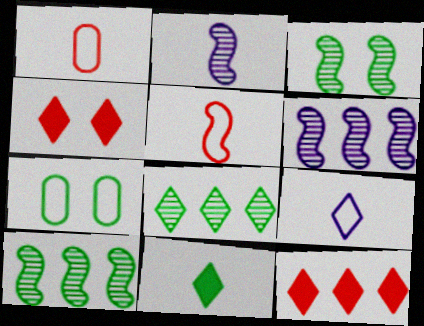[[1, 2, 11], 
[2, 7, 12], 
[4, 8, 9], 
[7, 10, 11]]